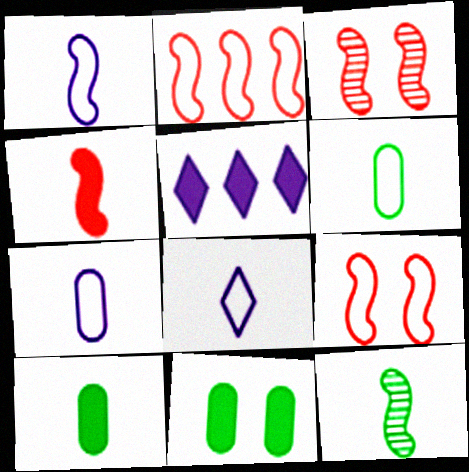[[1, 4, 12], 
[1, 7, 8], 
[2, 3, 4], 
[3, 5, 6], 
[4, 5, 11]]